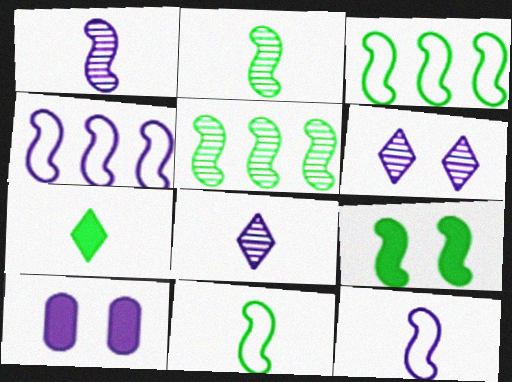[[2, 3, 9], 
[4, 8, 10], 
[5, 9, 11]]